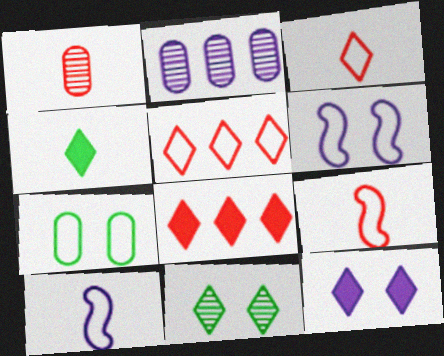[[1, 4, 10], 
[2, 10, 12], 
[4, 8, 12], 
[5, 7, 10]]